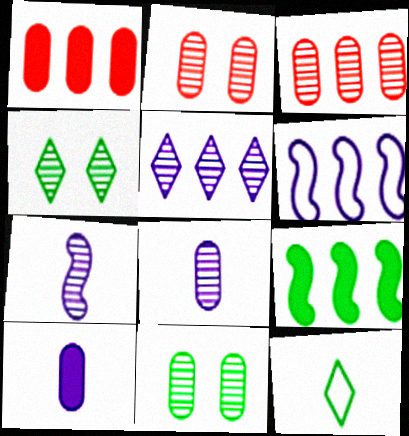[[3, 4, 7], 
[3, 8, 11], 
[9, 11, 12]]